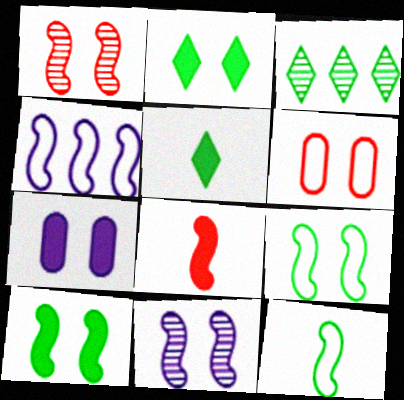[[2, 6, 11]]